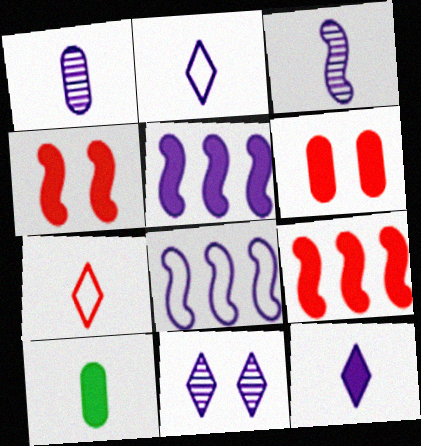[[3, 7, 10]]